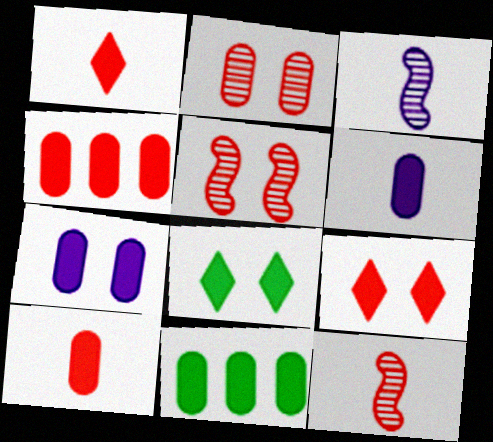[[7, 10, 11]]